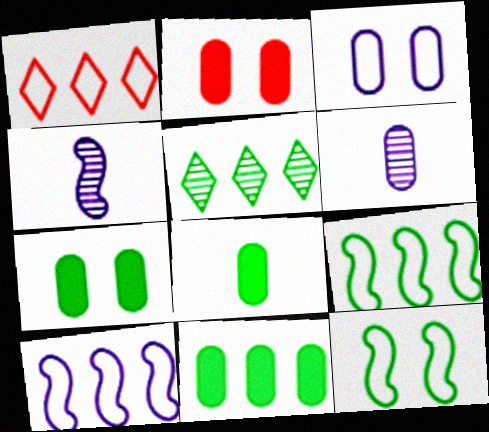[[1, 4, 7], 
[5, 8, 12], 
[5, 9, 11], 
[7, 8, 11]]